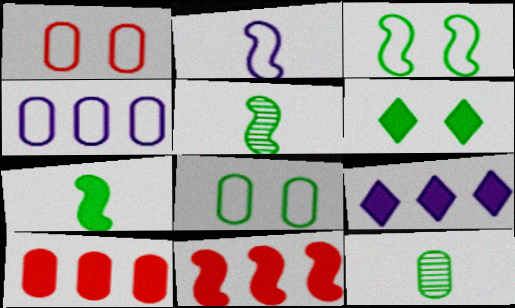[[1, 5, 9]]